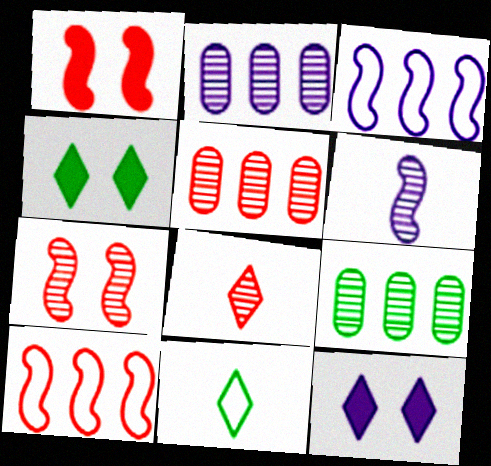[[1, 2, 11], 
[2, 5, 9], 
[5, 7, 8]]